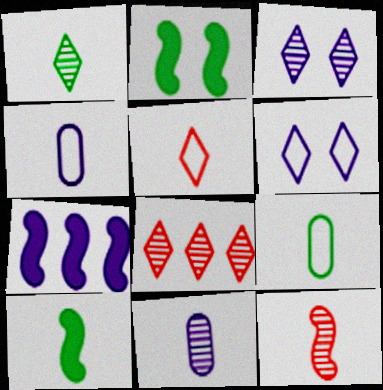[[1, 3, 8], 
[1, 9, 10], 
[1, 11, 12], 
[2, 4, 8], 
[3, 4, 7], 
[5, 10, 11], 
[6, 7, 11]]